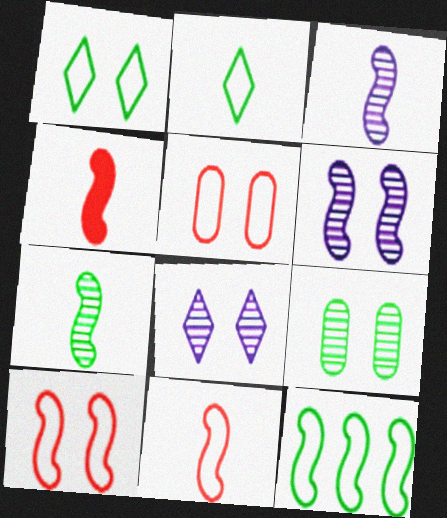[[4, 6, 12]]